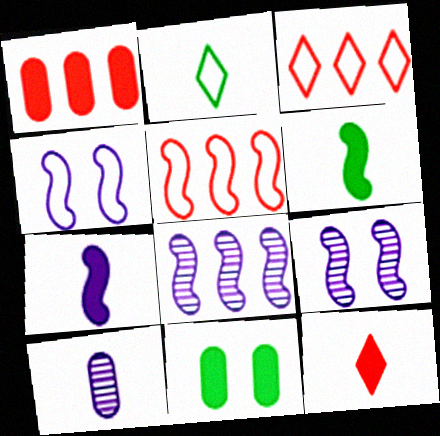[[1, 2, 9], 
[4, 7, 8], 
[5, 6, 9]]